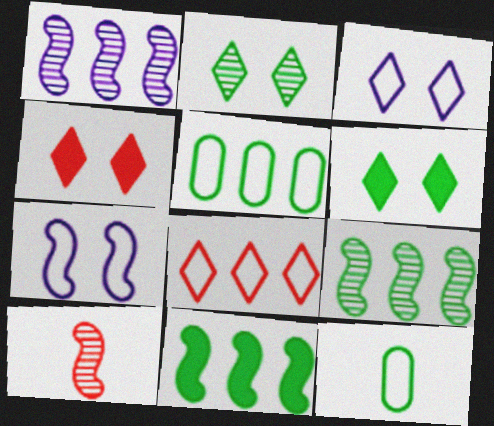[[1, 4, 12], 
[2, 3, 4], 
[2, 11, 12], 
[6, 9, 12], 
[7, 8, 12], 
[7, 10, 11]]